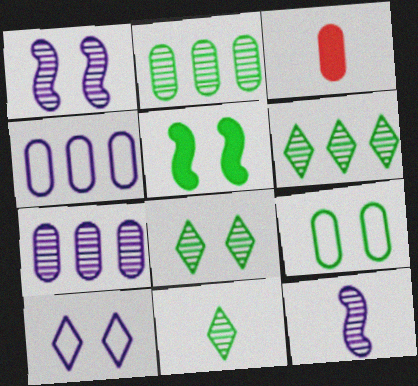[[3, 7, 9], 
[5, 8, 9], 
[6, 8, 11]]